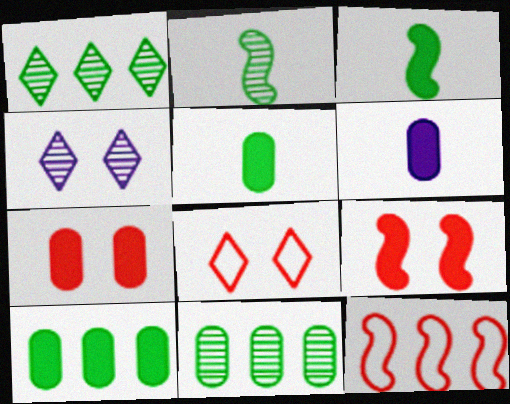[[4, 5, 12], 
[6, 7, 10]]